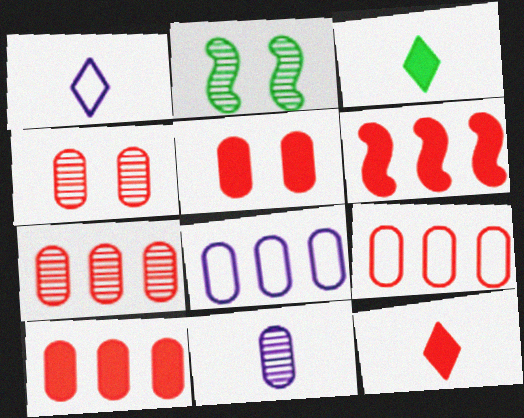[[1, 2, 10], 
[2, 8, 12], 
[5, 6, 12], 
[7, 9, 10]]